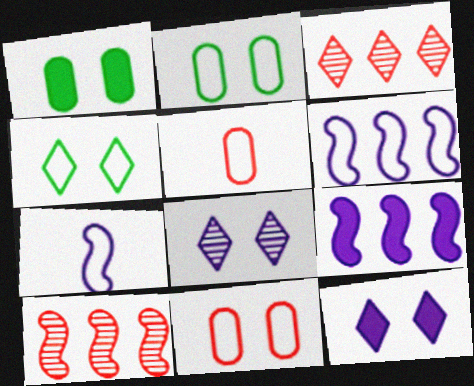[[1, 3, 7], 
[4, 5, 6]]